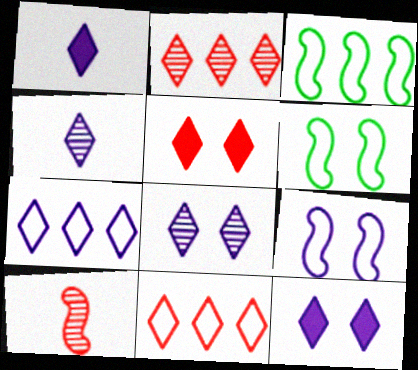[[1, 7, 8], 
[4, 7, 12]]